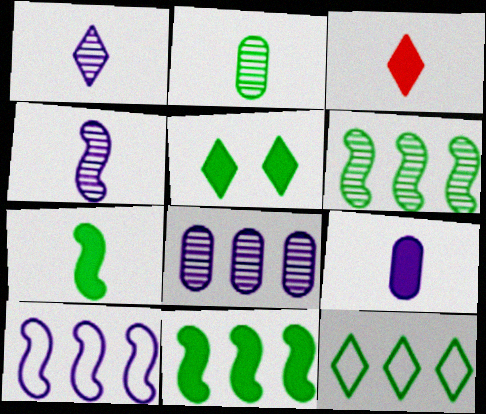[[3, 7, 9]]